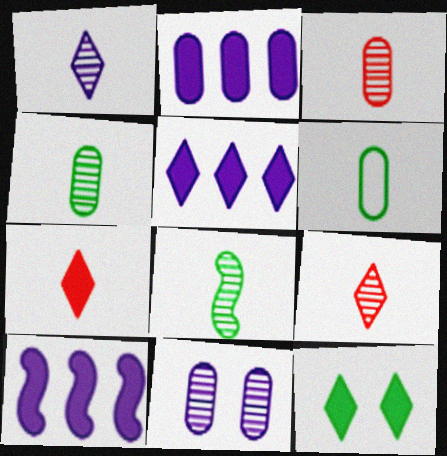[[1, 3, 8], 
[2, 5, 10], 
[5, 7, 12]]